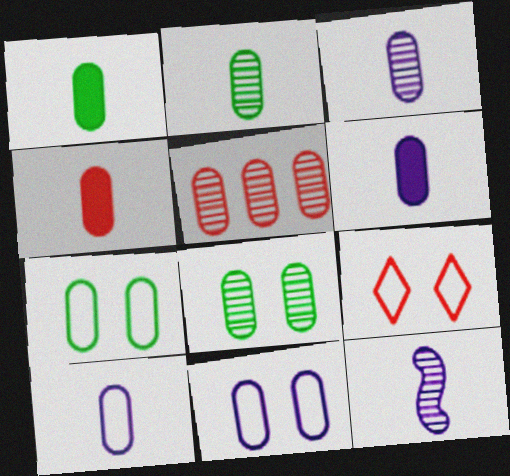[[1, 4, 6], 
[1, 5, 11], 
[2, 4, 10], 
[3, 5, 8], 
[3, 6, 10], 
[5, 6, 7]]